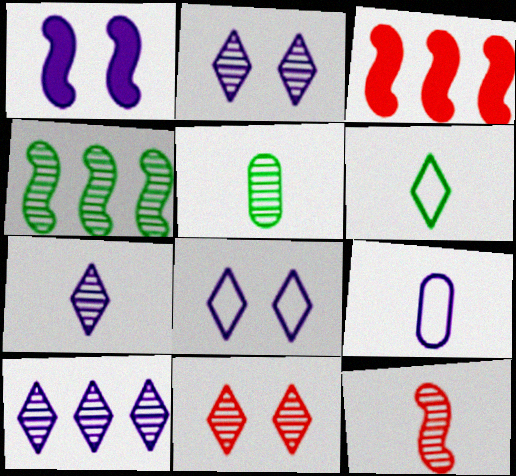[[1, 9, 10], 
[2, 7, 10], 
[3, 5, 8], 
[5, 7, 12]]